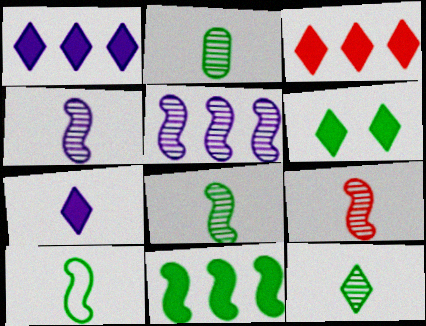[[2, 8, 12], 
[3, 6, 7], 
[4, 8, 9]]